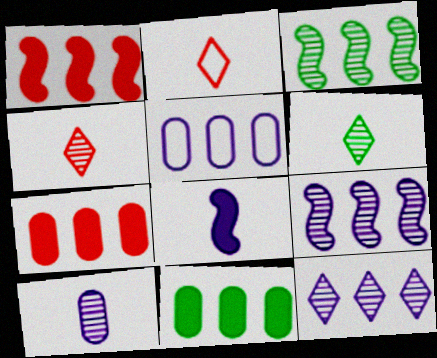[]